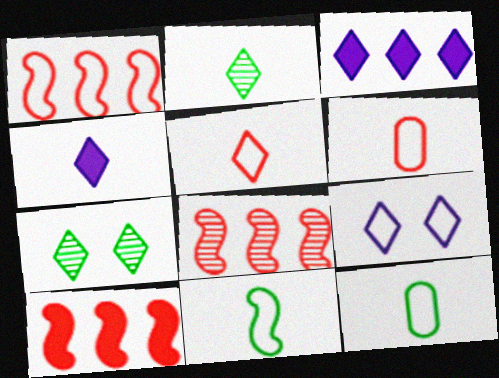[[1, 8, 10], 
[1, 9, 12], 
[2, 4, 5], 
[3, 5, 7]]